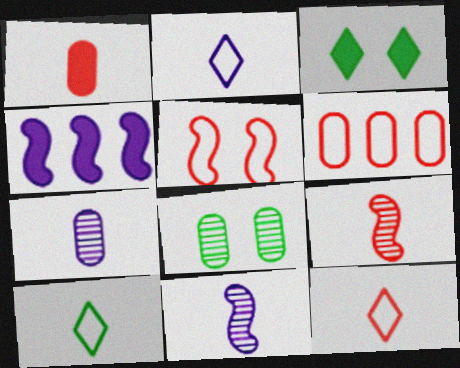[[1, 3, 4], 
[1, 9, 12], 
[1, 10, 11], 
[2, 10, 12], 
[3, 6, 11], 
[4, 8, 12], 
[5, 6, 12]]